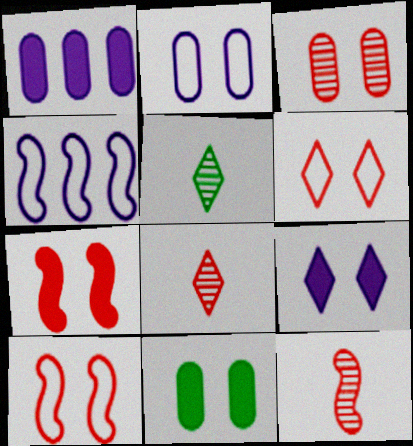[[1, 5, 10], 
[2, 3, 11], 
[3, 6, 7], 
[4, 8, 11], 
[7, 9, 11]]